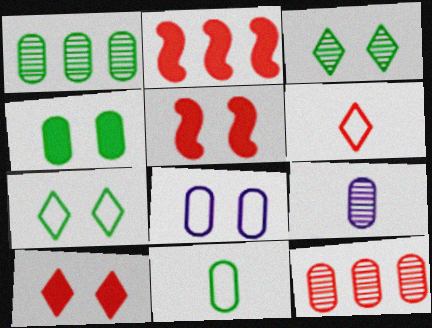[[1, 4, 11], 
[2, 7, 9], 
[3, 5, 8], 
[5, 6, 12]]